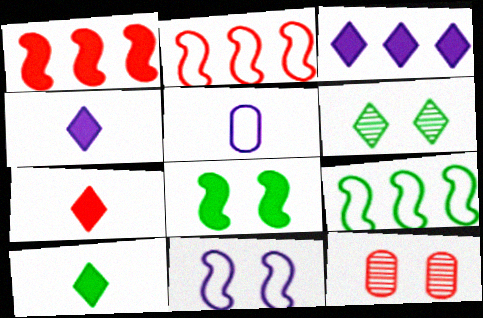[[1, 5, 6], 
[2, 7, 12], 
[4, 7, 10], 
[4, 9, 12]]